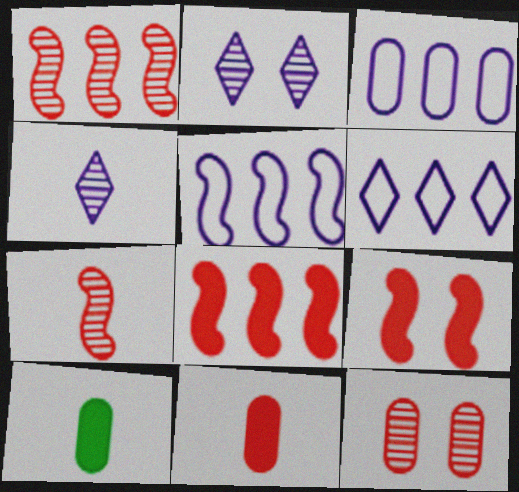[[3, 5, 6], 
[3, 10, 12]]